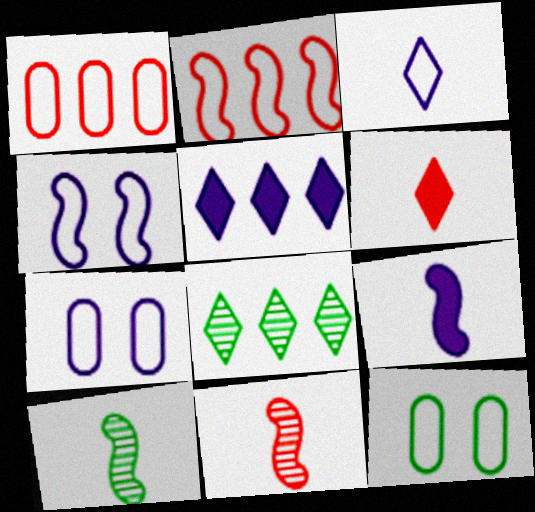[[2, 3, 12], 
[5, 11, 12]]